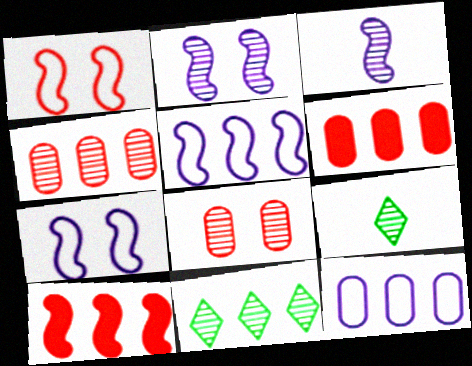[[2, 4, 9], 
[3, 8, 11], 
[5, 6, 11], 
[6, 7, 9], 
[10, 11, 12]]